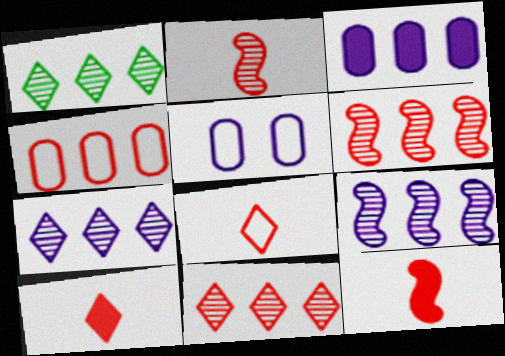[[1, 5, 12], 
[1, 7, 11]]